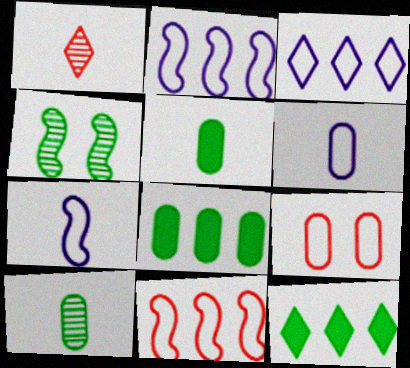[[1, 5, 7]]